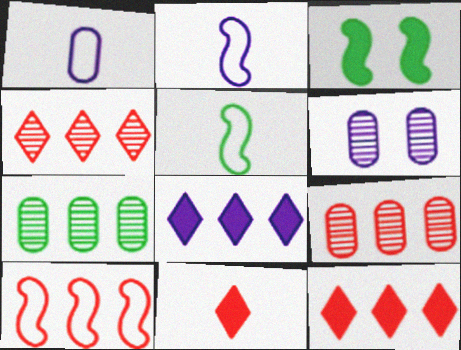[[1, 3, 4], 
[2, 6, 8], 
[5, 6, 12], 
[7, 8, 10], 
[9, 10, 12]]